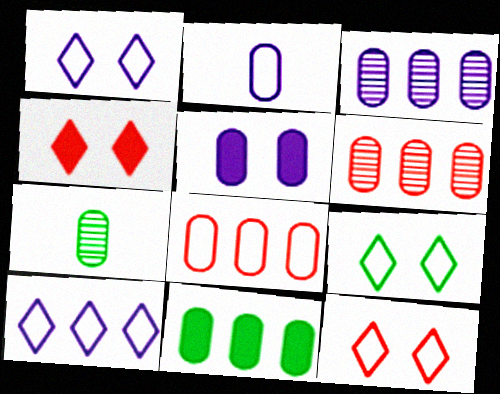[[1, 9, 12], 
[2, 3, 5], 
[3, 8, 11], 
[5, 7, 8]]